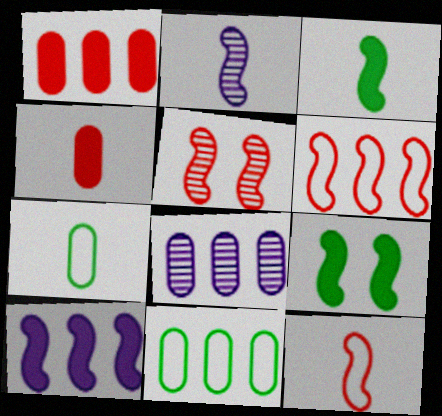[[1, 8, 11], 
[2, 3, 12], 
[2, 6, 9]]